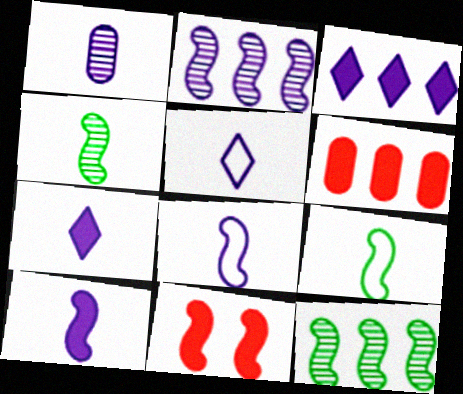[[1, 5, 10], 
[1, 7, 8], 
[2, 9, 11], 
[8, 11, 12]]